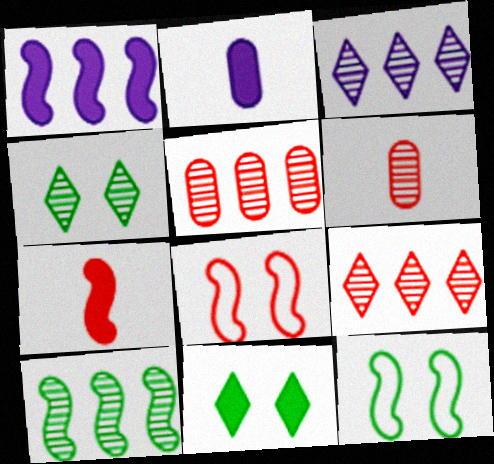[[2, 9, 12], 
[3, 5, 10]]